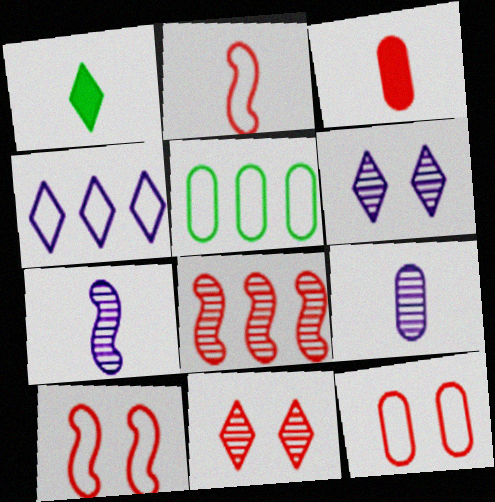[[1, 2, 9], 
[1, 4, 11]]